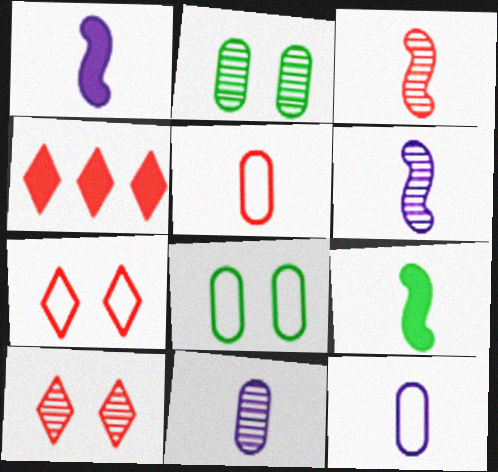[[4, 6, 8]]